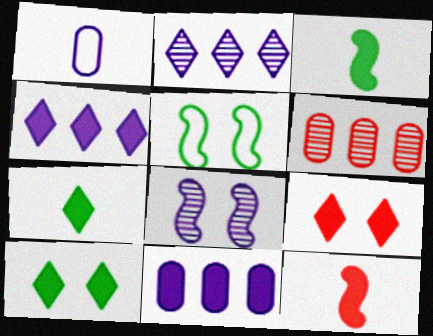[[1, 4, 8], 
[3, 9, 11], 
[4, 7, 9], 
[10, 11, 12]]